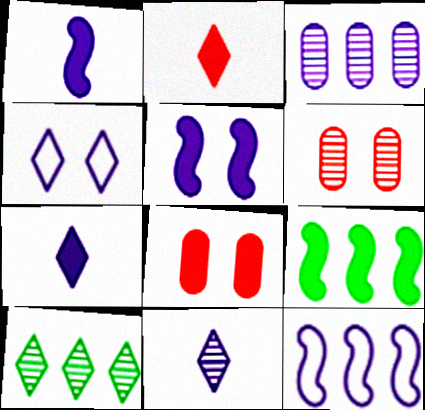[[1, 3, 4], 
[2, 4, 10], 
[7, 8, 9]]